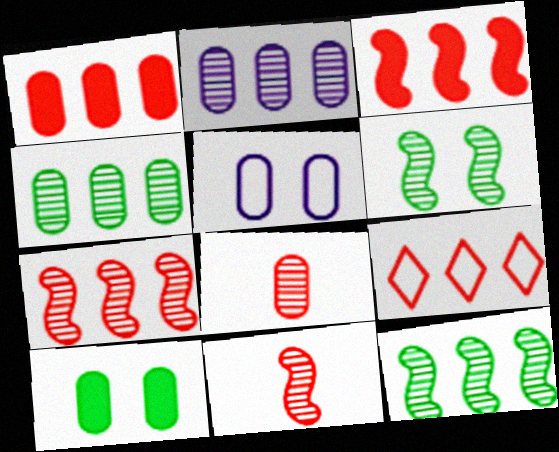[[1, 7, 9]]